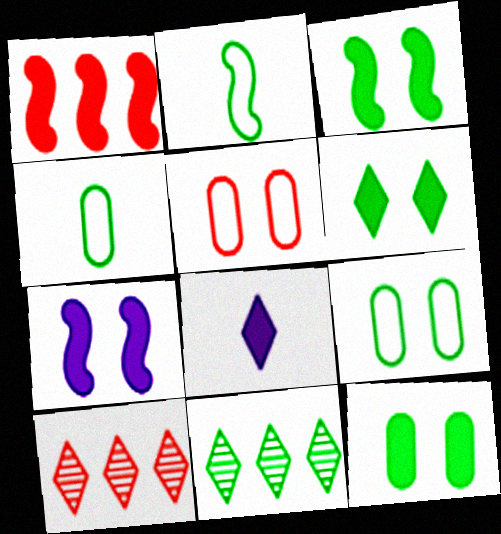[[1, 8, 12], 
[2, 11, 12], 
[3, 4, 11], 
[3, 6, 12], 
[4, 7, 10]]